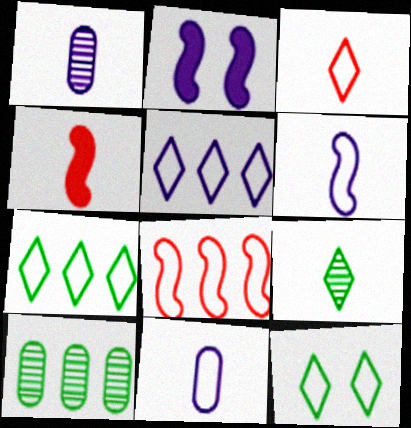[[1, 2, 5], 
[2, 3, 10], 
[3, 5, 12], 
[4, 9, 11], 
[8, 11, 12]]